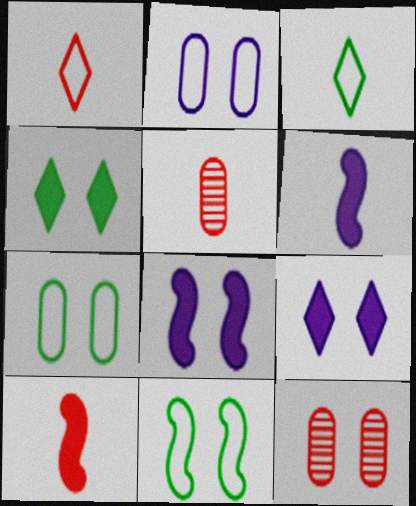[[1, 5, 10], 
[3, 5, 6], 
[9, 11, 12]]